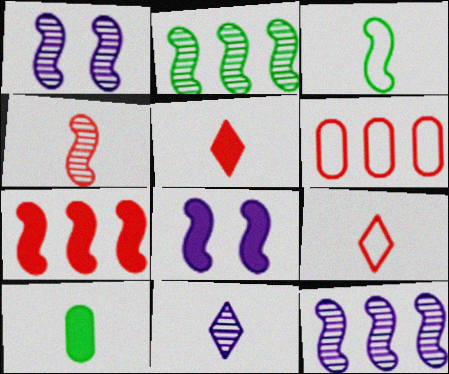[[1, 2, 4], 
[1, 3, 7]]